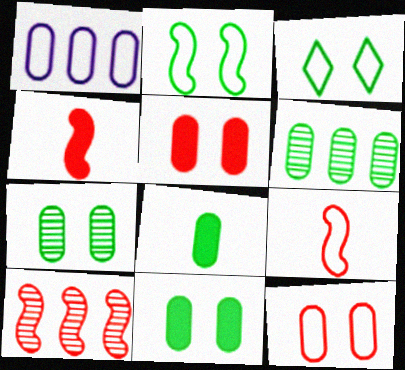[[1, 3, 9]]